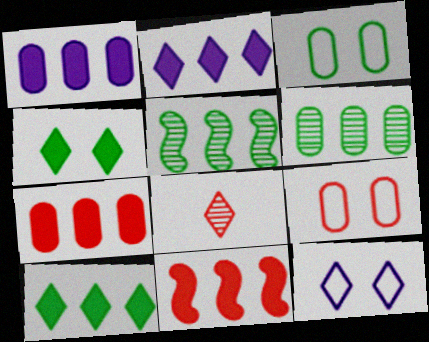[[1, 10, 11], 
[8, 9, 11], 
[8, 10, 12]]